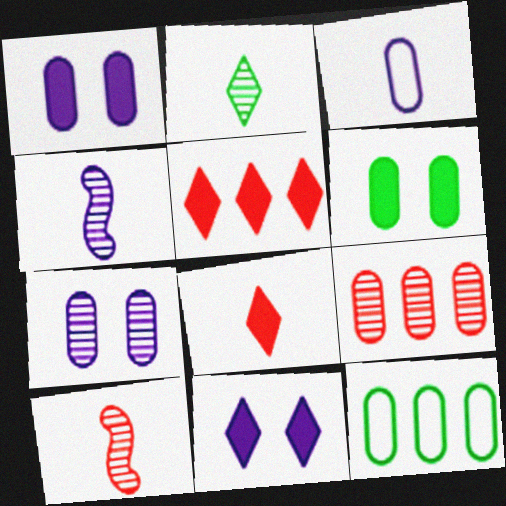[[3, 6, 9], 
[10, 11, 12]]